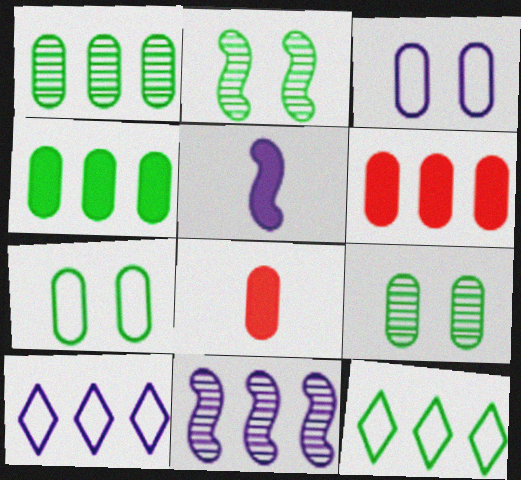[[1, 3, 8], 
[2, 8, 10], 
[6, 11, 12]]